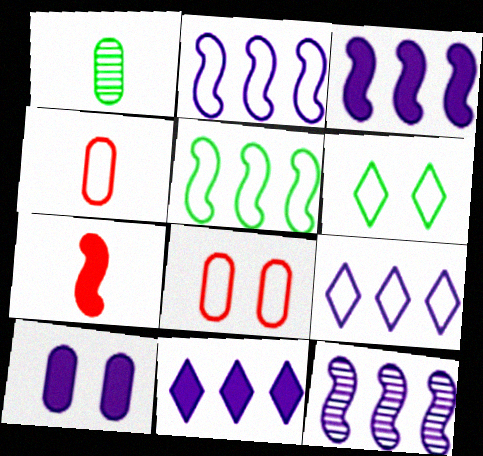[[2, 3, 12], 
[2, 4, 6]]